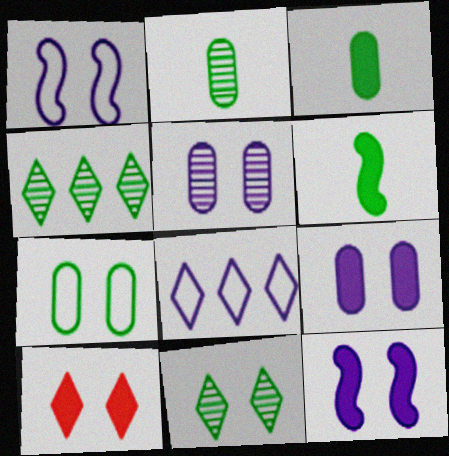[[4, 6, 7]]